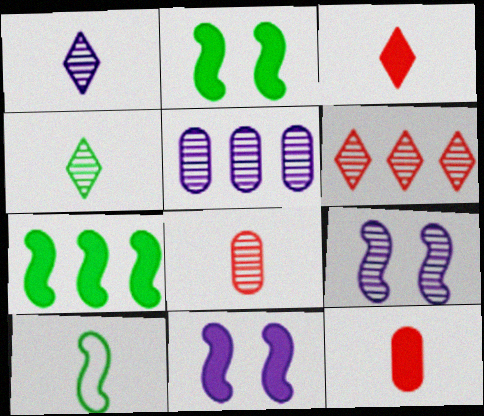[[1, 5, 9], 
[1, 10, 12]]